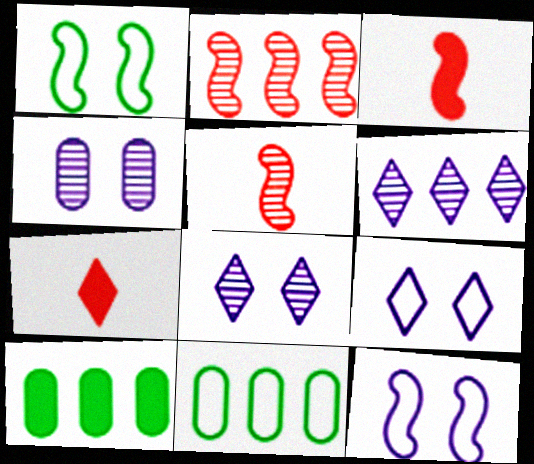[[3, 8, 11], 
[5, 9, 10]]